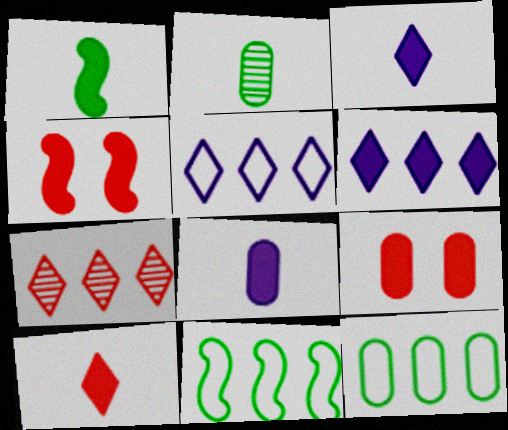[[1, 6, 9], 
[1, 8, 10], 
[2, 4, 5]]